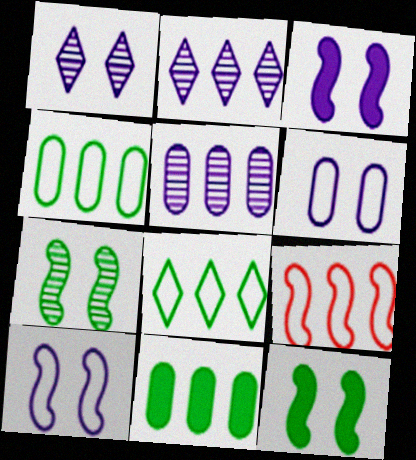[[1, 3, 6], 
[2, 9, 11]]